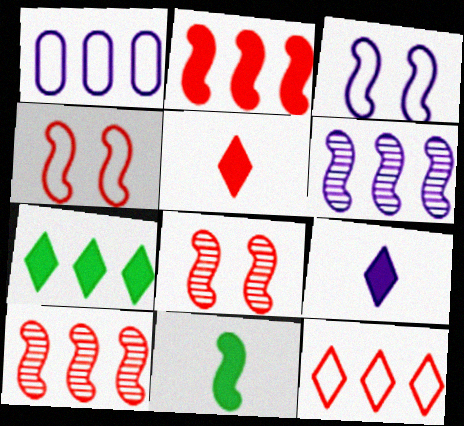[[1, 7, 10], 
[3, 10, 11], 
[4, 6, 11]]